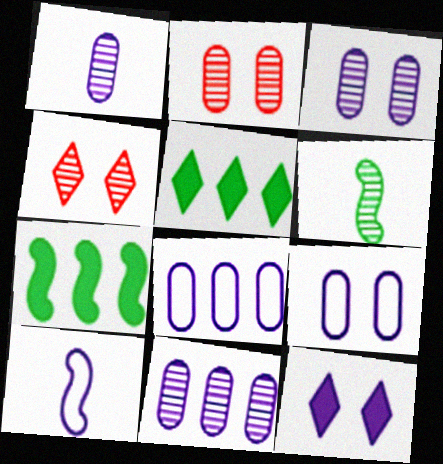[[1, 3, 11], 
[2, 5, 10], 
[4, 6, 11], 
[10, 11, 12]]